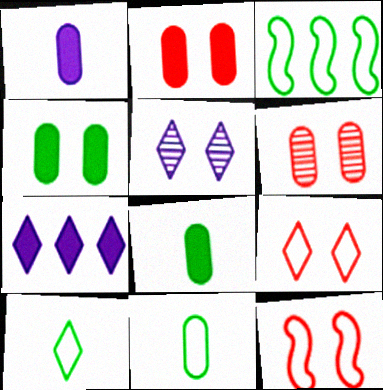[[4, 5, 12]]